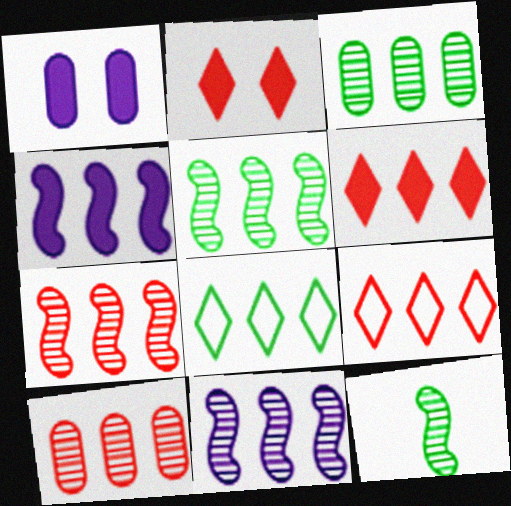[[1, 9, 12], 
[3, 4, 9], 
[4, 8, 10], 
[5, 7, 11]]